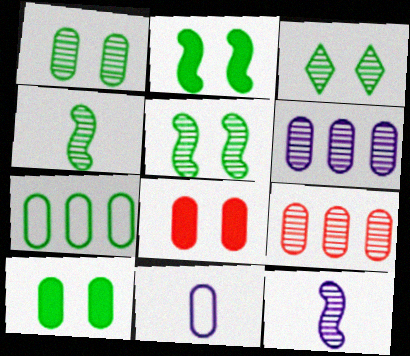[[1, 3, 5], 
[3, 9, 12], 
[9, 10, 11]]